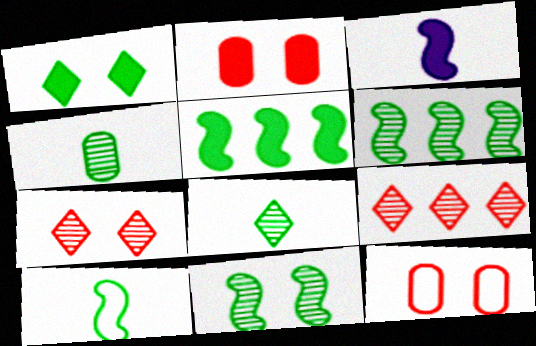[[5, 10, 11]]